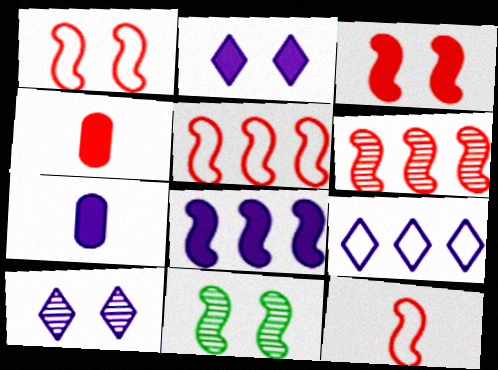[[1, 5, 12], 
[2, 7, 8], 
[3, 6, 12], 
[4, 9, 11], 
[8, 11, 12]]